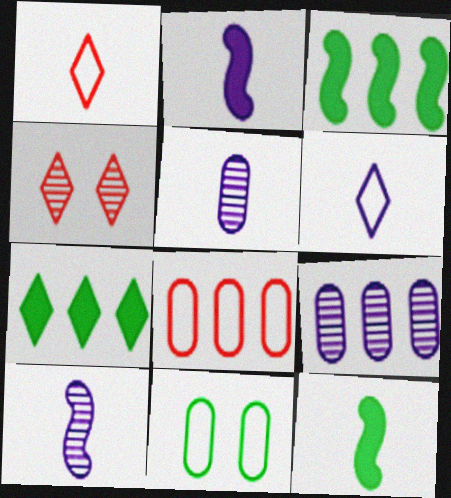[[1, 5, 12], 
[2, 5, 6], 
[4, 6, 7]]